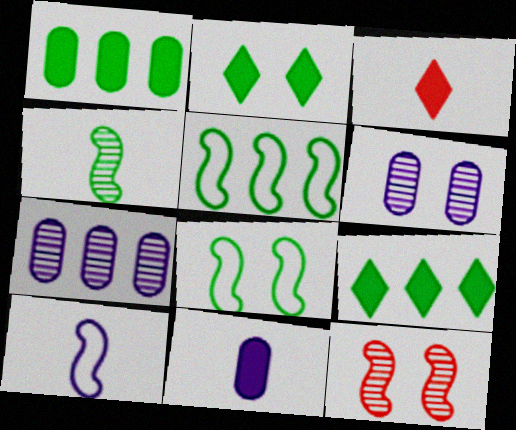[[3, 5, 6], 
[3, 7, 8]]